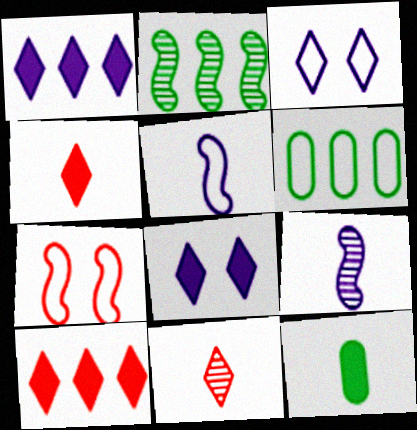[[5, 11, 12]]